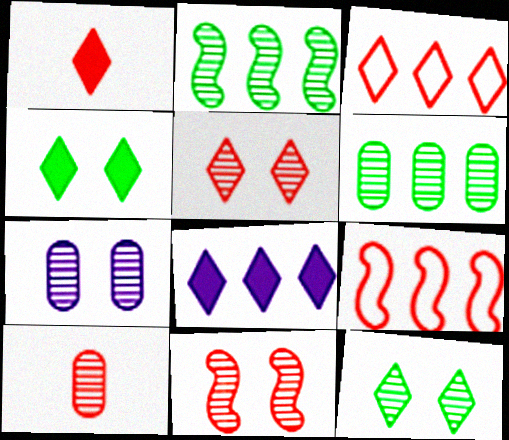[[1, 3, 5], 
[1, 4, 8], 
[6, 7, 10], 
[6, 8, 9], 
[7, 11, 12]]